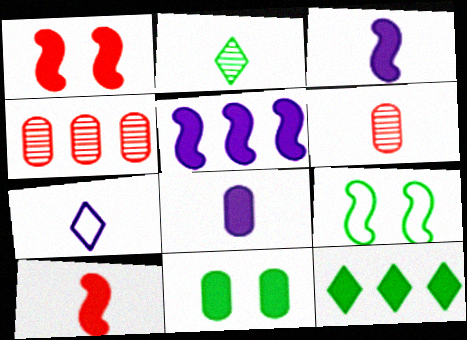[[1, 8, 12]]